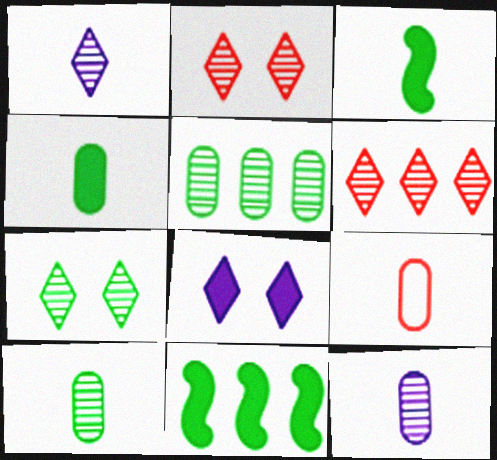[[1, 3, 9], 
[1, 6, 7], 
[4, 9, 12]]